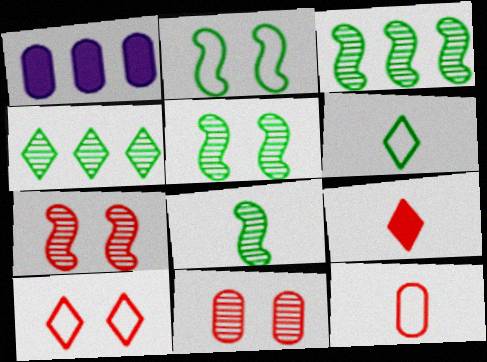[[1, 6, 7], 
[1, 8, 10], 
[3, 5, 8]]